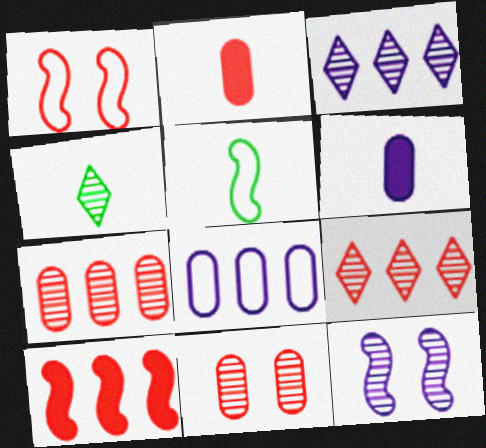[[1, 2, 9], 
[4, 7, 12], 
[5, 10, 12]]